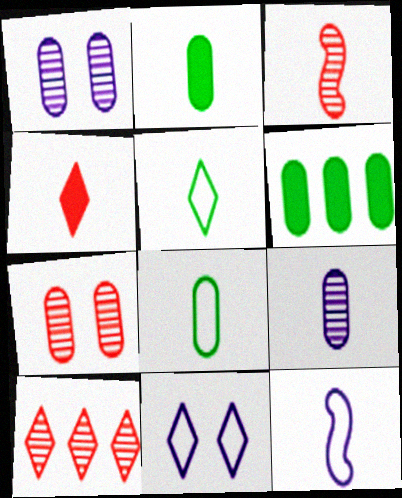[[3, 6, 11], 
[3, 7, 10]]